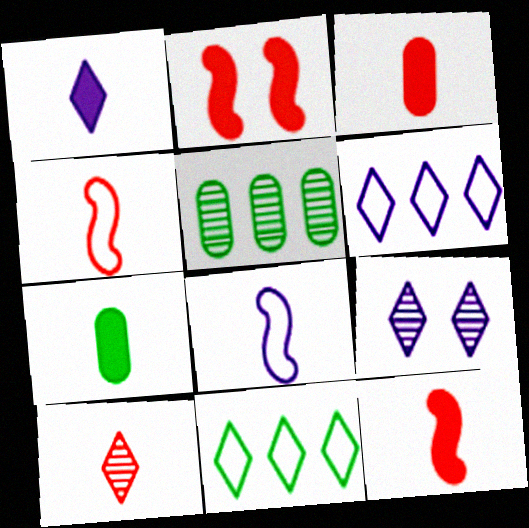[[1, 6, 9], 
[1, 7, 12], 
[3, 4, 10], 
[7, 8, 10]]